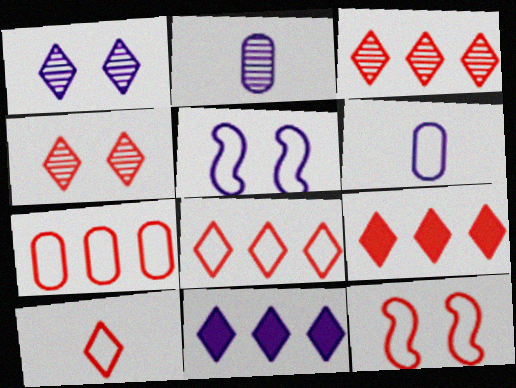[[2, 5, 11], 
[3, 8, 9], 
[4, 9, 10], 
[7, 10, 12]]